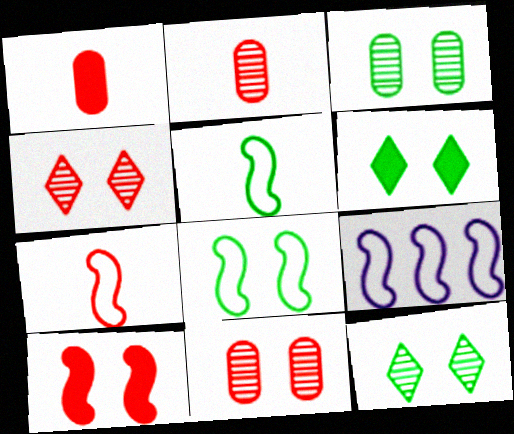[[1, 9, 12], 
[2, 6, 9], 
[3, 6, 8], 
[7, 8, 9]]